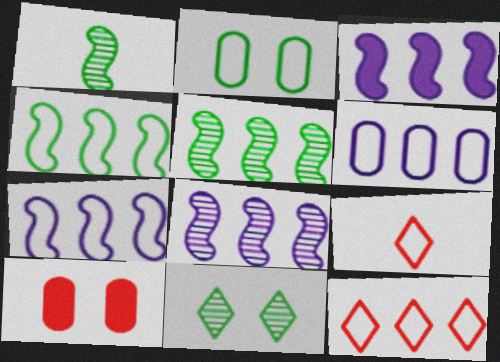[[2, 7, 9], 
[3, 7, 8], 
[4, 6, 12]]